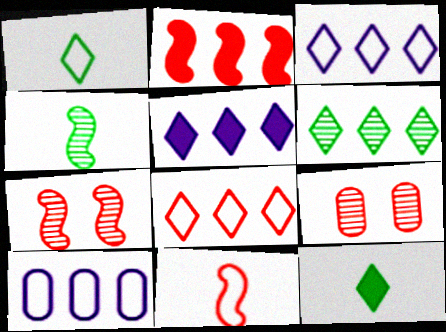[[2, 6, 10], 
[2, 7, 11], 
[5, 6, 8], 
[7, 10, 12]]